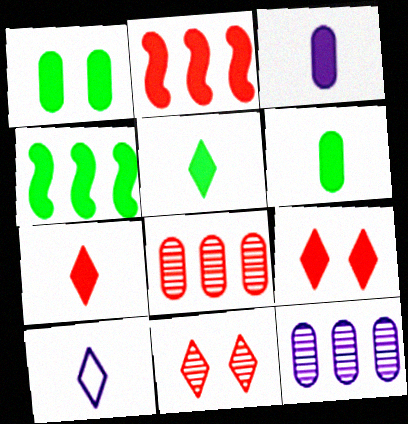[[1, 4, 5], 
[3, 4, 9]]